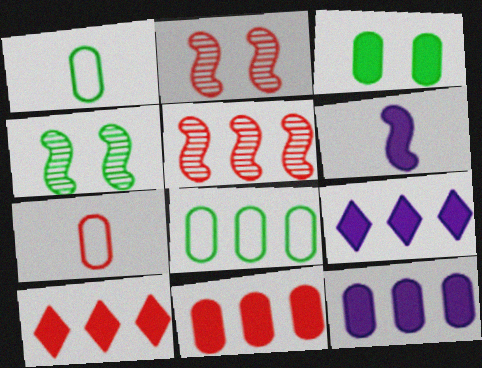[[1, 2, 9], 
[2, 7, 10], 
[3, 6, 10], 
[4, 7, 9], 
[5, 8, 9]]